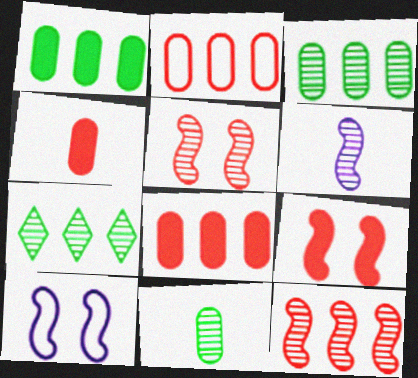[[4, 7, 10]]